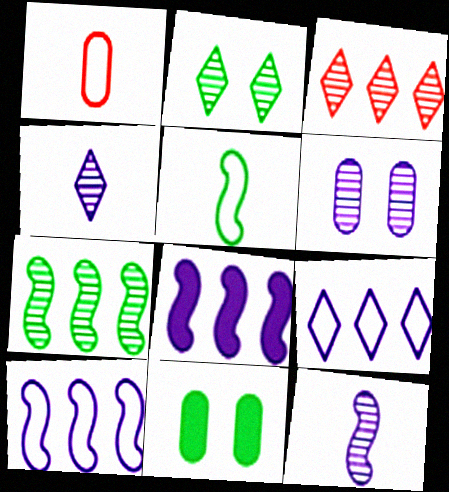[[1, 2, 8], 
[2, 3, 4]]